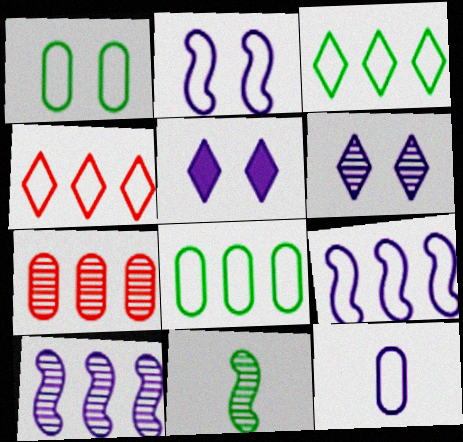[[4, 8, 9], 
[5, 10, 12], 
[6, 7, 11]]